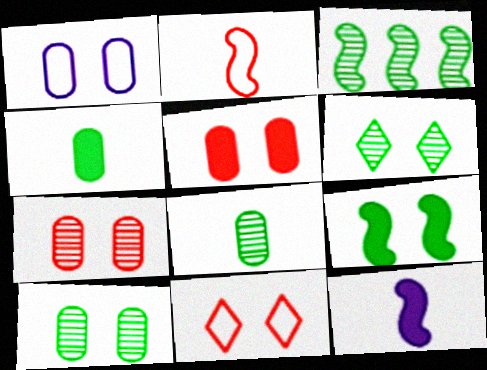[[1, 5, 10], 
[3, 6, 8]]